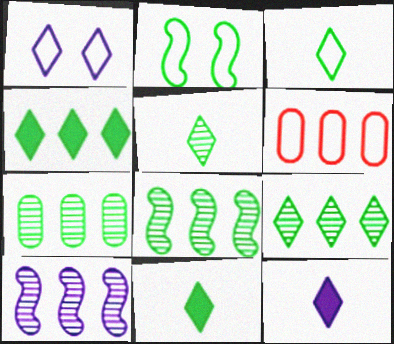[[2, 7, 11], 
[3, 5, 11], 
[4, 6, 10], 
[7, 8, 9]]